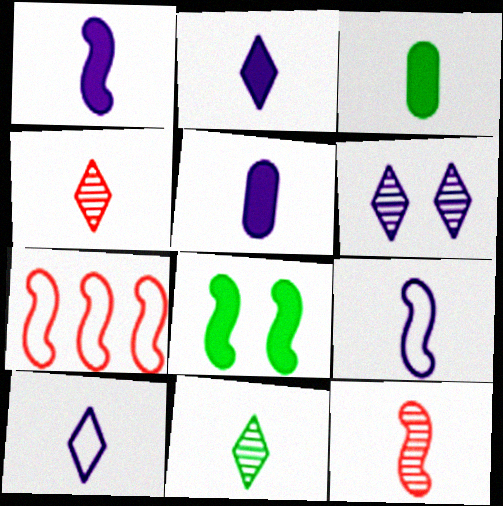[[1, 2, 5], 
[3, 4, 9], 
[3, 6, 7], 
[3, 10, 12]]